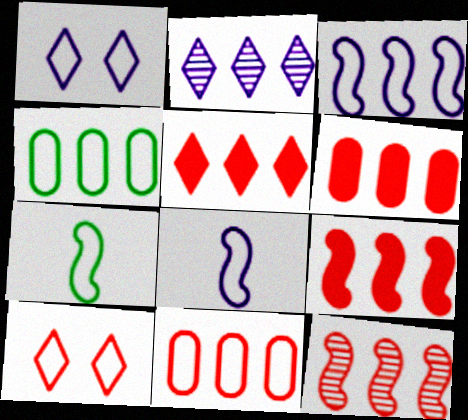[[1, 7, 11], 
[2, 4, 9], 
[4, 8, 10], 
[5, 6, 9], 
[5, 11, 12]]